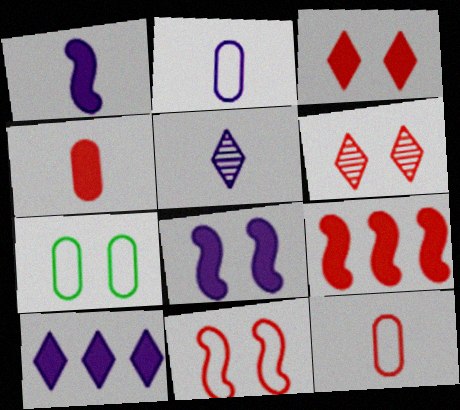[[1, 2, 5], 
[3, 4, 9], 
[5, 7, 9], 
[6, 7, 8], 
[6, 9, 12]]